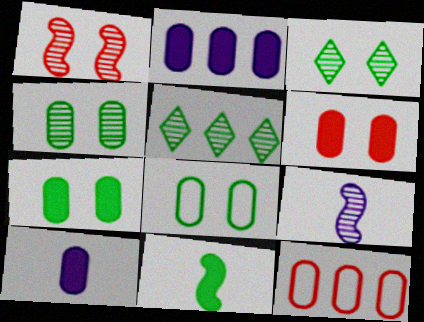[[4, 7, 8], 
[4, 10, 12], 
[5, 8, 11]]